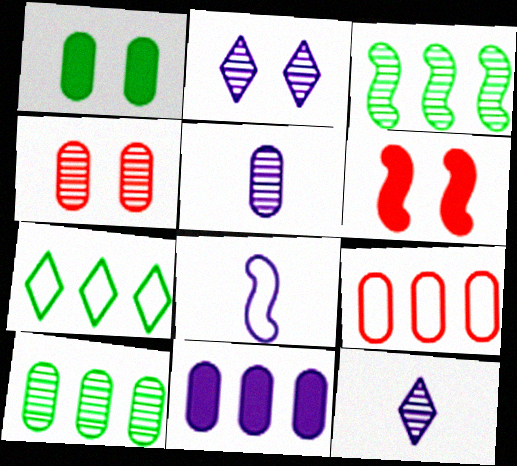[[1, 5, 9], 
[2, 8, 11], 
[3, 4, 12], 
[3, 6, 8], 
[4, 5, 10], 
[5, 6, 7], 
[9, 10, 11]]